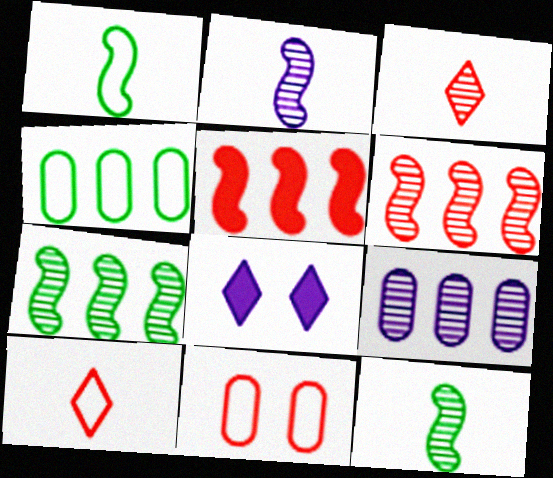[[3, 5, 11]]